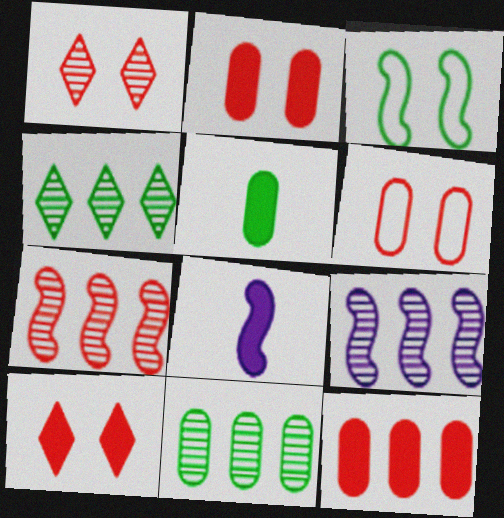[[3, 4, 5], 
[3, 7, 8], 
[4, 6, 8]]